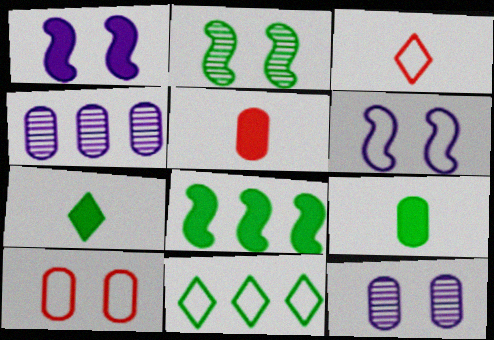[[2, 9, 11], 
[3, 8, 12], 
[4, 9, 10]]